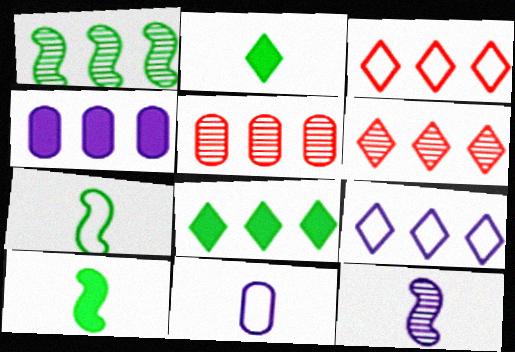[[1, 3, 4], 
[6, 8, 9]]